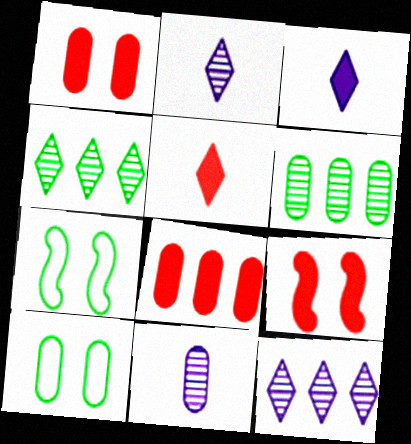[[2, 7, 8], 
[5, 8, 9], 
[8, 10, 11]]